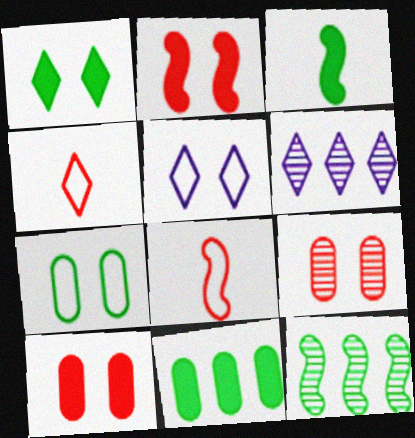[[1, 3, 11], 
[1, 4, 6]]